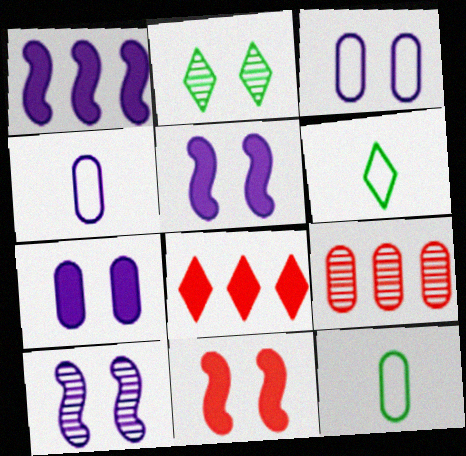[[2, 3, 11], 
[5, 6, 9], 
[7, 9, 12], 
[8, 10, 12]]